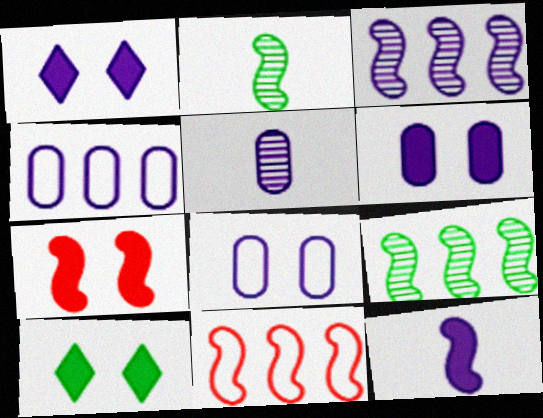[[4, 5, 6], 
[5, 10, 11], 
[6, 7, 10]]